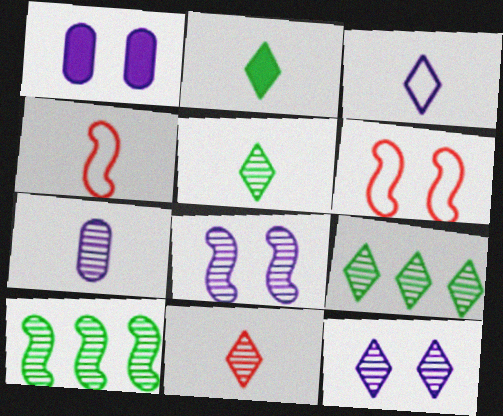[[1, 4, 9], 
[2, 3, 11], 
[2, 4, 7], 
[9, 11, 12]]